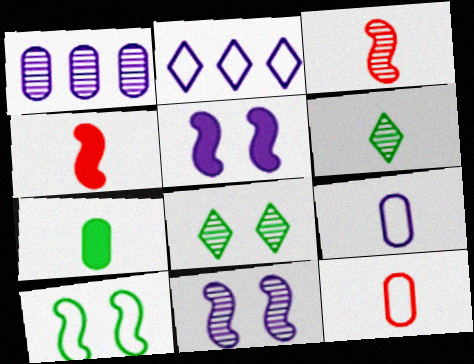[[1, 3, 8], 
[2, 10, 12], 
[4, 6, 9]]